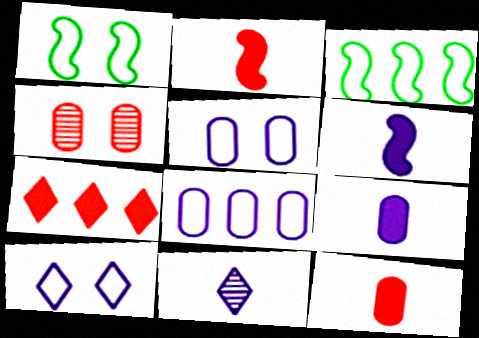[]